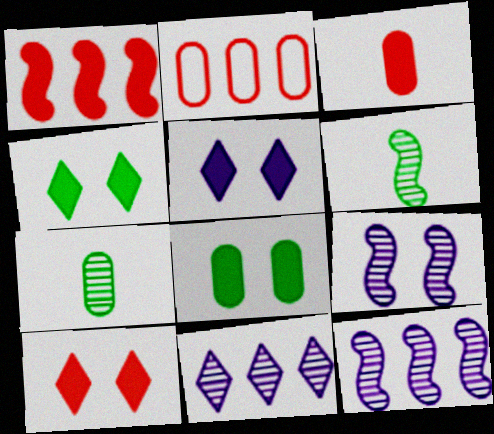[[1, 3, 10], 
[2, 5, 6], 
[4, 5, 10]]